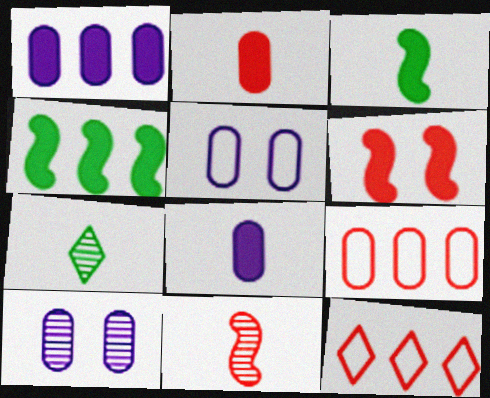[[3, 10, 12]]